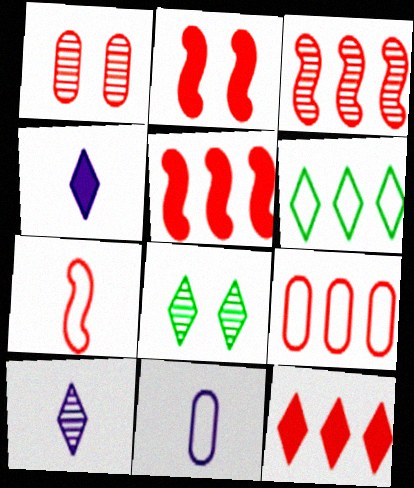[[1, 7, 12], 
[2, 3, 7], 
[3, 9, 12], 
[5, 8, 11]]